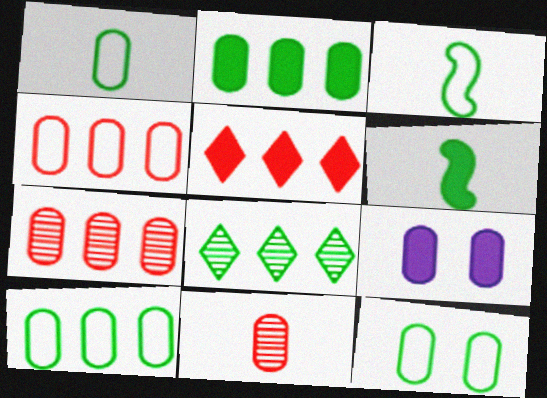[[1, 7, 9], 
[1, 10, 12], 
[5, 6, 9], 
[6, 8, 12], 
[9, 10, 11]]